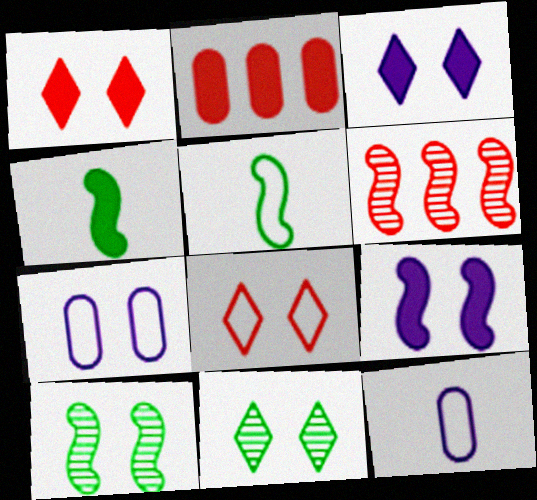[[1, 7, 10], 
[2, 3, 4], 
[3, 8, 11], 
[5, 6, 9]]